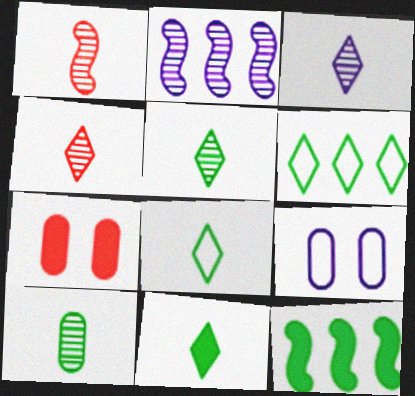[[1, 3, 10], 
[2, 7, 8], 
[3, 4, 5], 
[4, 9, 12], 
[5, 8, 11]]